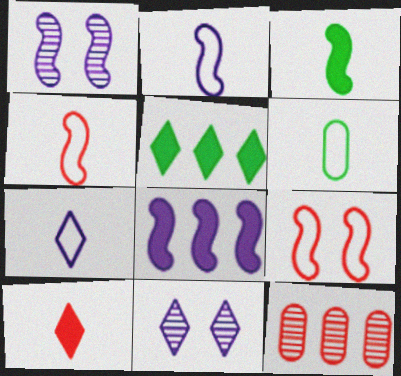[[1, 2, 8], 
[4, 6, 7], 
[9, 10, 12]]